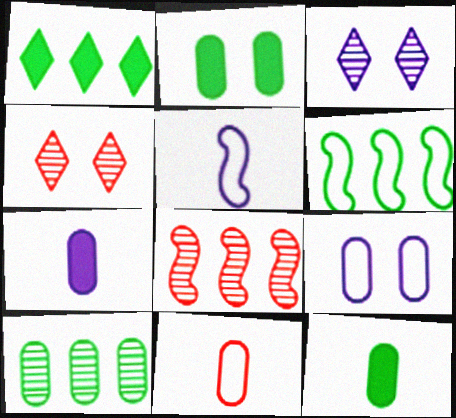[[1, 6, 10], 
[4, 6, 7]]